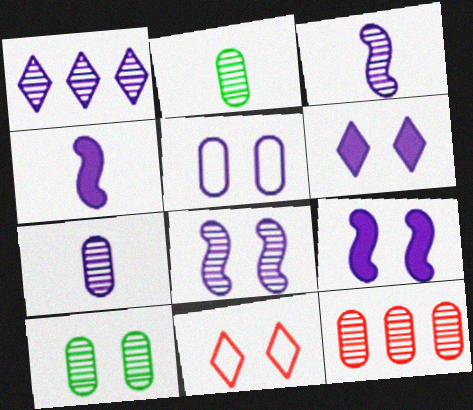[[1, 4, 5], 
[1, 7, 8], 
[5, 6, 8], 
[7, 10, 12], 
[9, 10, 11]]